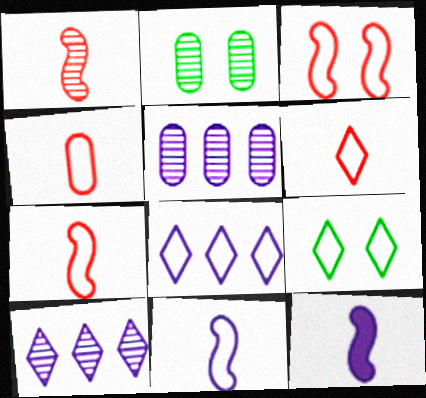[[1, 2, 10], 
[4, 6, 7], 
[6, 8, 9]]